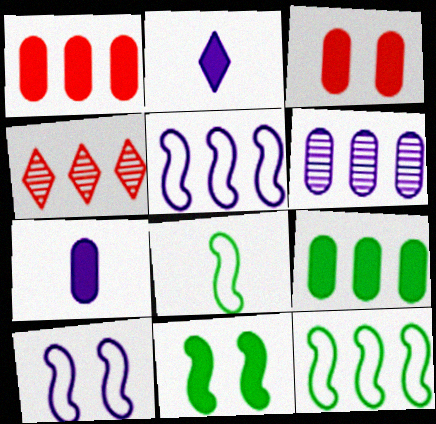[[1, 2, 11], 
[2, 6, 10], 
[3, 7, 9], 
[4, 5, 9]]